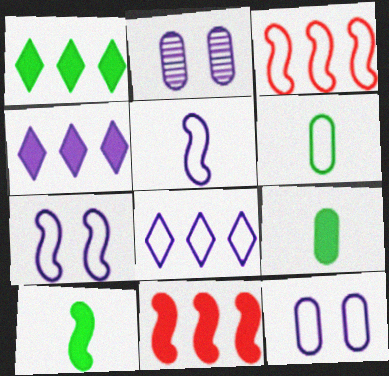[[2, 4, 5], 
[5, 8, 12]]